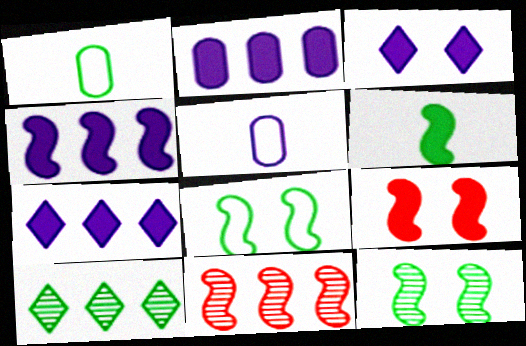[[1, 3, 11], 
[2, 4, 7], 
[4, 6, 9], 
[5, 9, 10]]